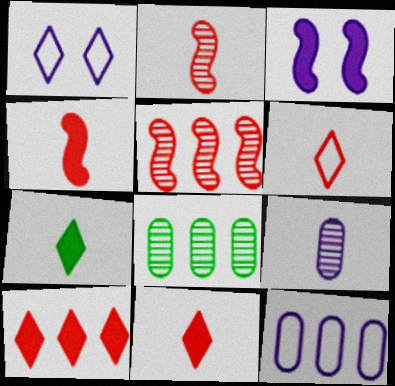[[1, 4, 8], 
[3, 6, 8]]